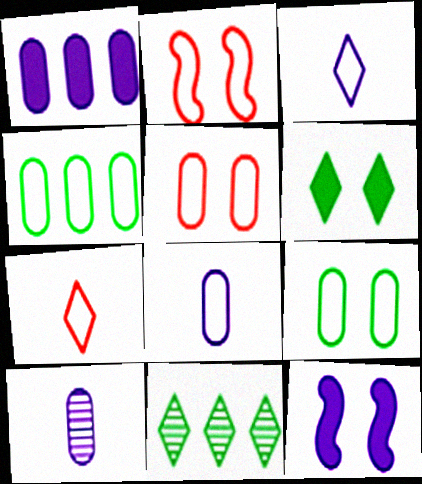[[2, 3, 4], 
[4, 5, 8]]